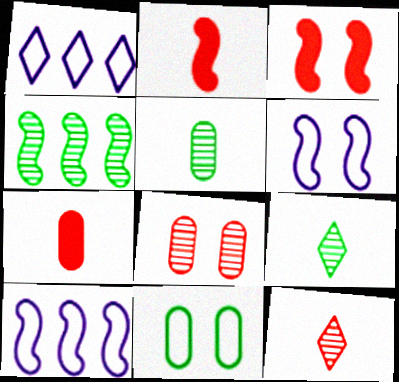[[1, 3, 5], 
[2, 4, 6]]